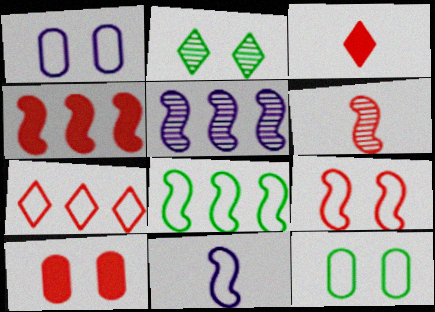[[3, 4, 10], 
[3, 5, 12], 
[4, 5, 8], 
[4, 6, 9], 
[6, 7, 10], 
[7, 11, 12], 
[8, 9, 11]]